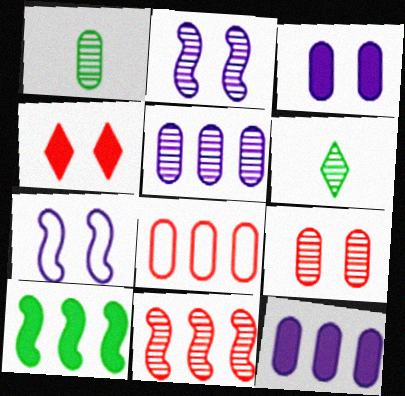[[1, 3, 8], 
[1, 5, 9]]